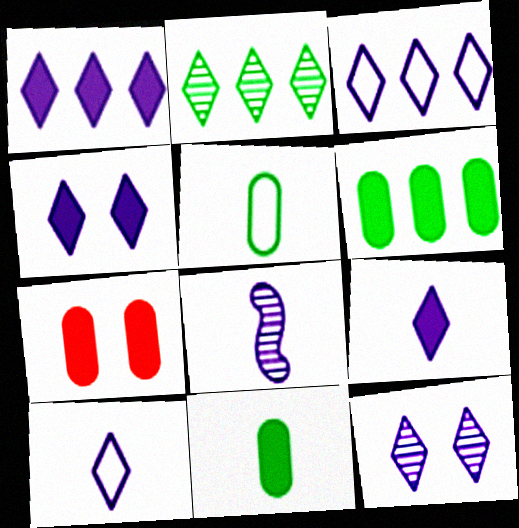[[1, 4, 9], 
[1, 10, 12], 
[3, 9, 12]]